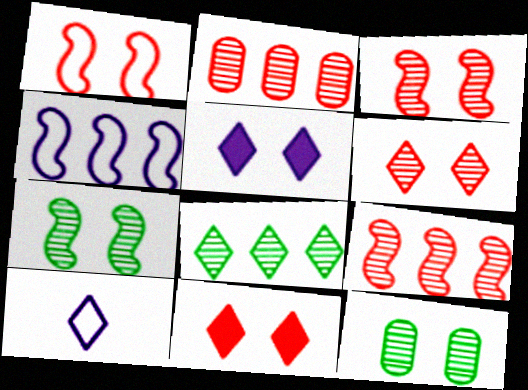[[1, 5, 12], 
[8, 10, 11]]